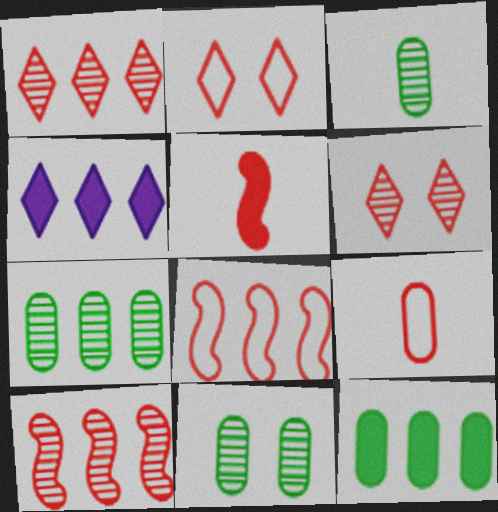[[2, 8, 9], 
[3, 7, 11], 
[4, 7, 8]]